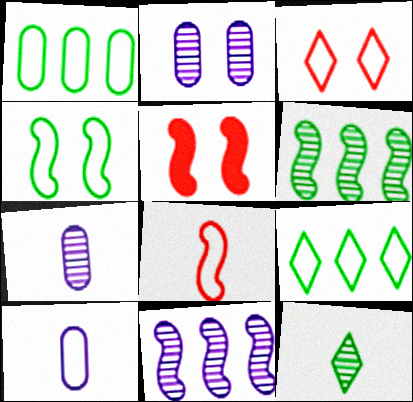[[5, 7, 9]]